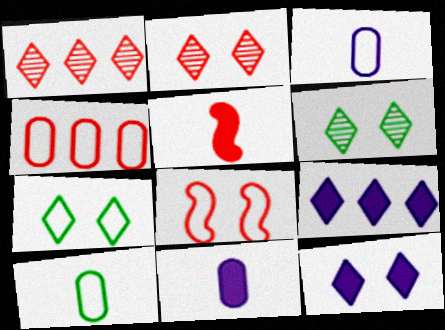[[2, 4, 5], 
[2, 7, 12]]